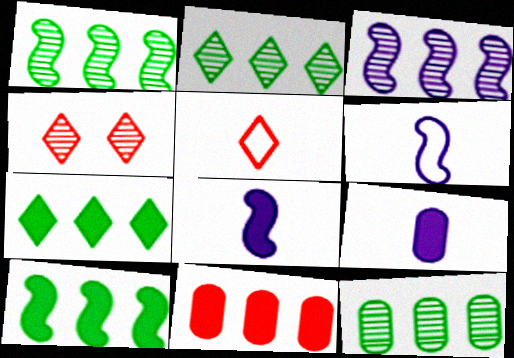[[1, 2, 12]]